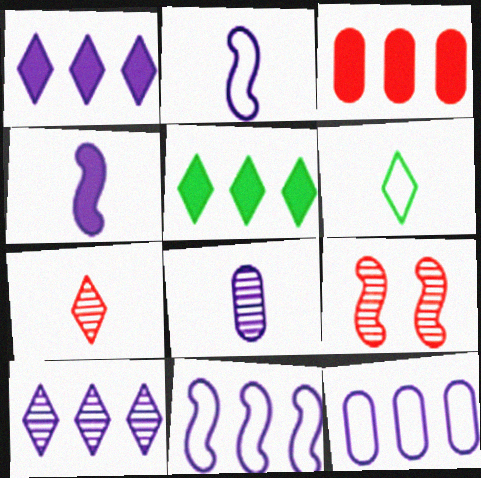[]